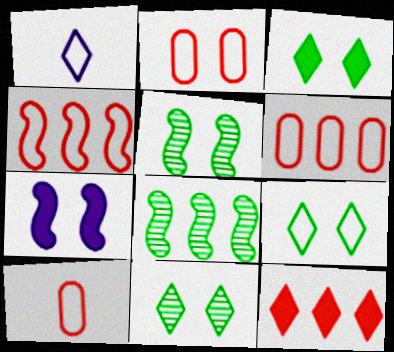[[1, 11, 12], 
[2, 6, 10], 
[2, 7, 11], 
[3, 9, 11]]